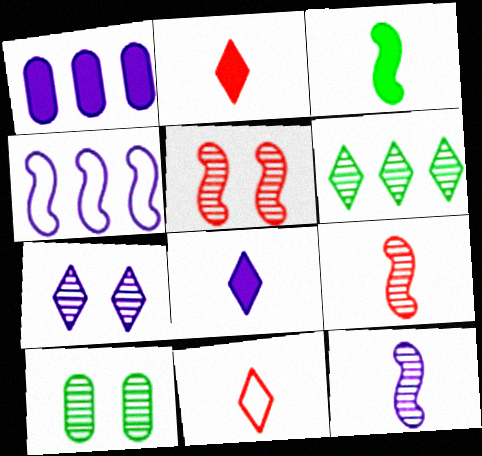[[2, 4, 10], 
[3, 4, 5], 
[5, 7, 10]]